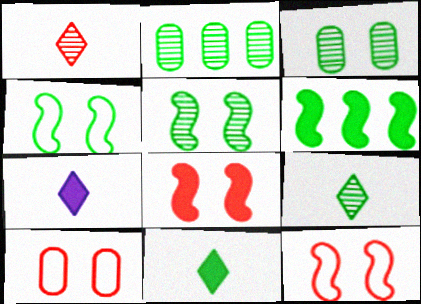[[2, 4, 11], 
[2, 5, 9], 
[2, 7, 12]]